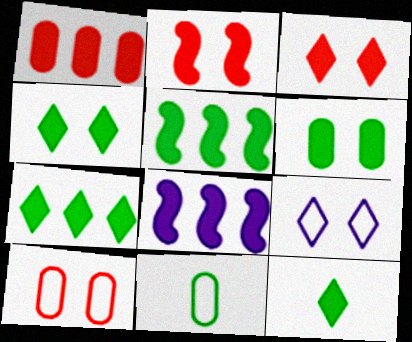[[1, 7, 8], 
[4, 7, 12], 
[5, 6, 12]]